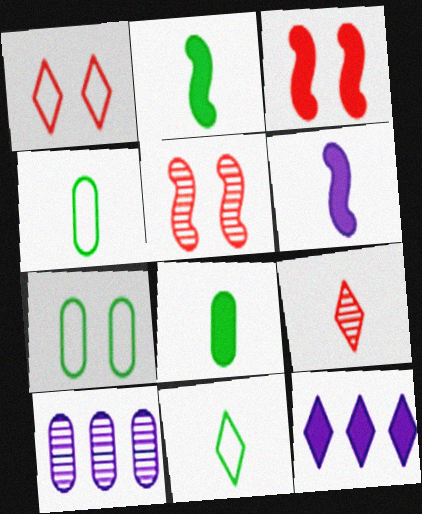[[1, 2, 10], 
[3, 8, 12], 
[3, 10, 11], 
[4, 5, 12], 
[4, 6, 9]]